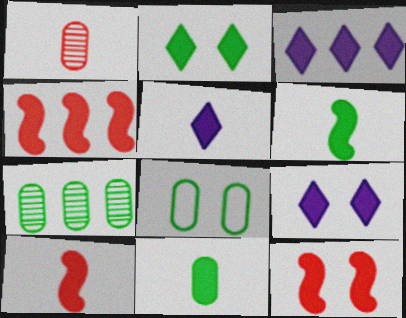[[3, 5, 9], 
[3, 11, 12], 
[4, 9, 11], 
[4, 10, 12], 
[5, 10, 11], 
[7, 8, 11]]